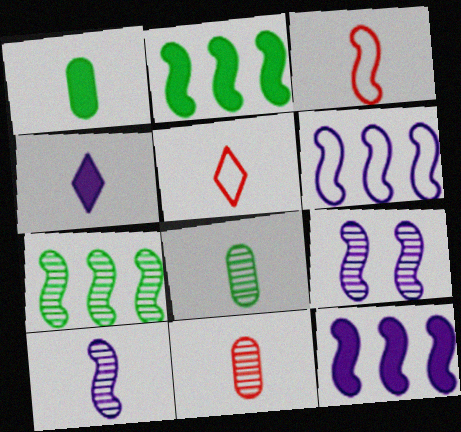[[1, 5, 10], 
[2, 3, 9], 
[3, 4, 8]]